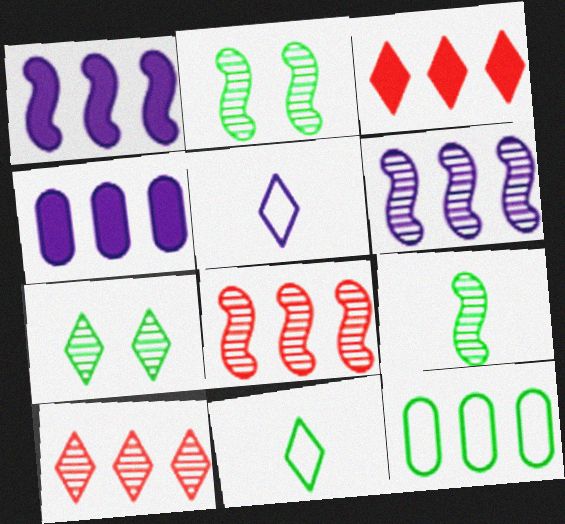[[1, 10, 12], 
[3, 5, 7], 
[3, 6, 12]]